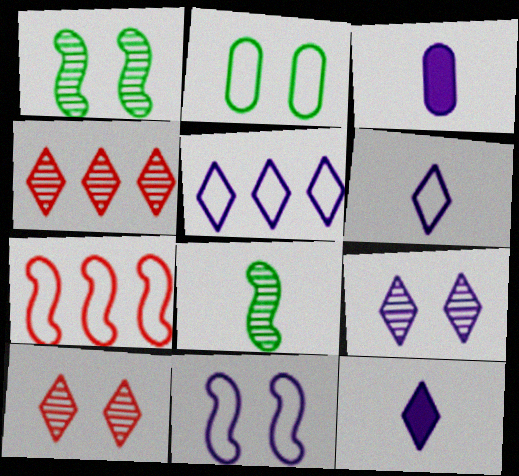[[2, 6, 7], 
[5, 9, 12]]